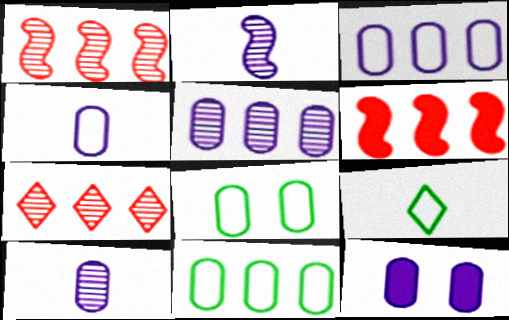[[1, 9, 12], 
[3, 10, 12], 
[4, 5, 12]]